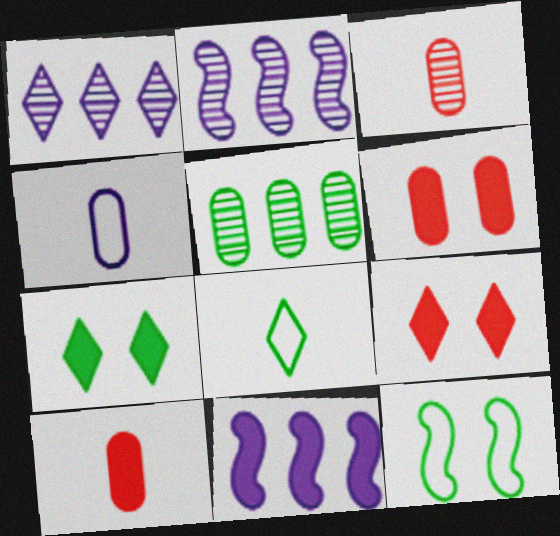[[1, 8, 9], 
[1, 10, 12], 
[2, 6, 8], 
[4, 5, 6], 
[7, 10, 11]]